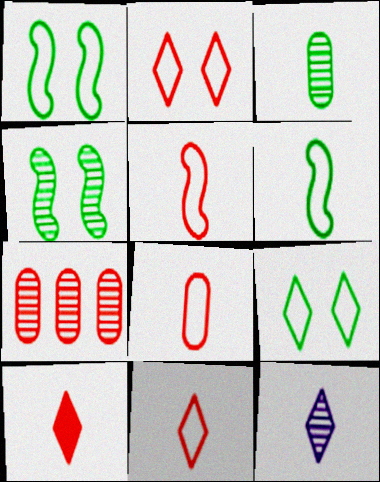[[4, 7, 12], 
[5, 8, 11]]